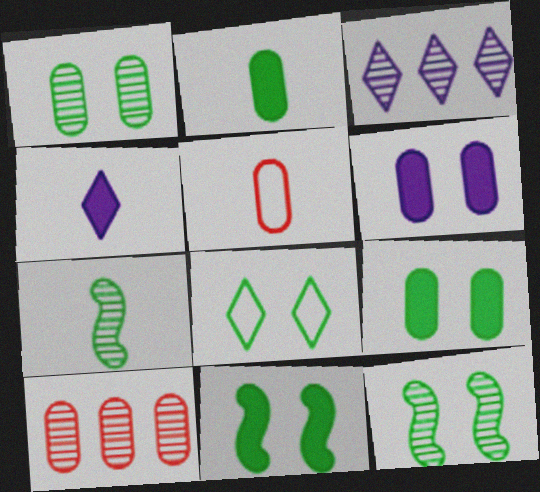[[1, 8, 11], 
[3, 5, 11], 
[4, 5, 7], 
[8, 9, 12]]